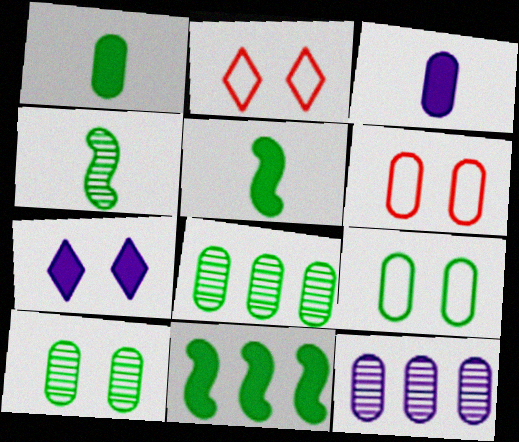[[1, 6, 12], 
[1, 8, 9], 
[2, 5, 12], 
[3, 6, 8]]